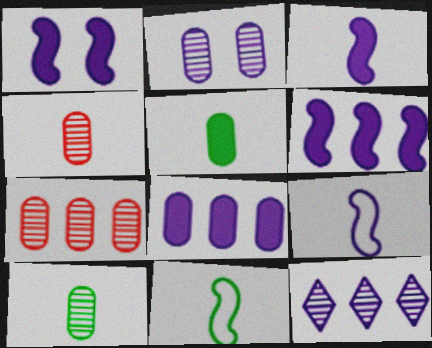[[1, 3, 6], 
[2, 7, 10]]